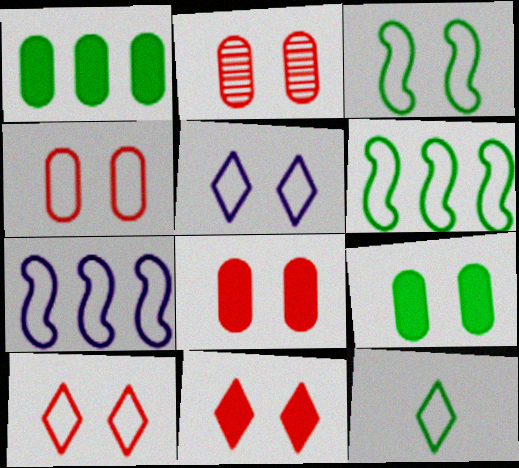[[2, 4, 8], 
[3, 4, 5], 
[4, 7, 12]]